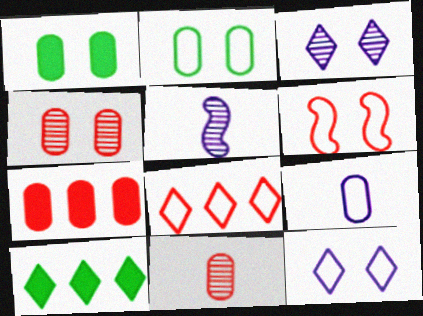[[1, 3, 6], 
[1, 5, 8], 
[2, 6, 12]]